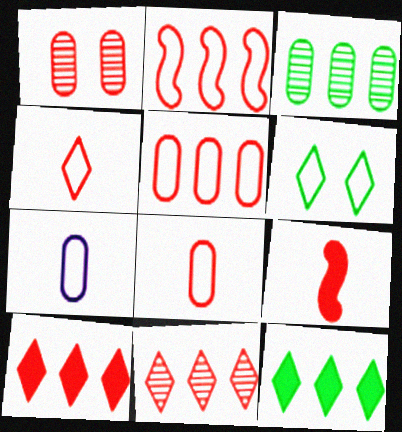[[2, 6, 7]]